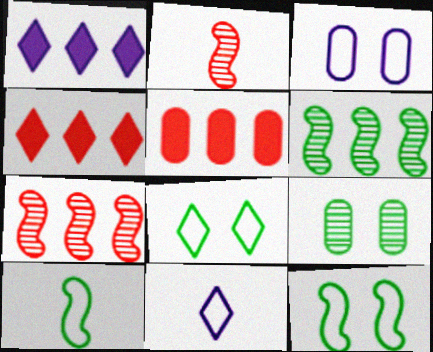[]